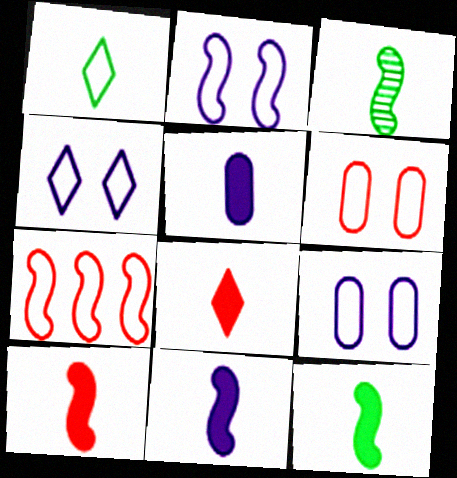[[1, 7, 9], 
[2, 4, 9], 
[5, 8, 12], 
[10, 11, 12]]